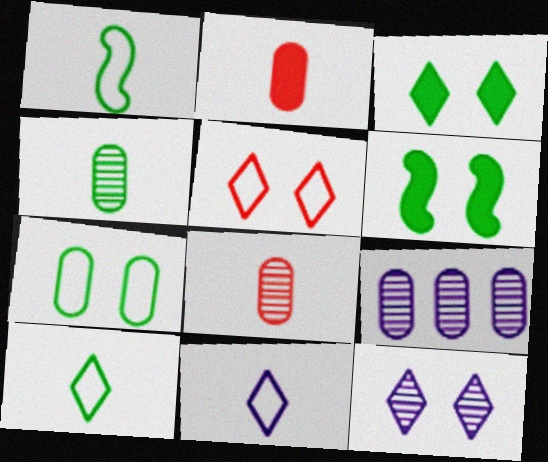[[2, 7, 9], 
[3, 5, 12]]